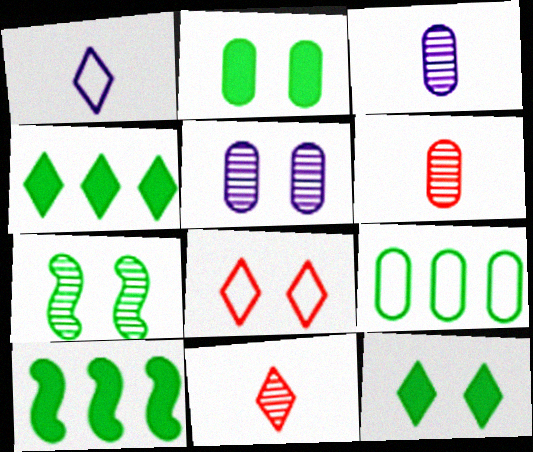[[3, 8, 10]]